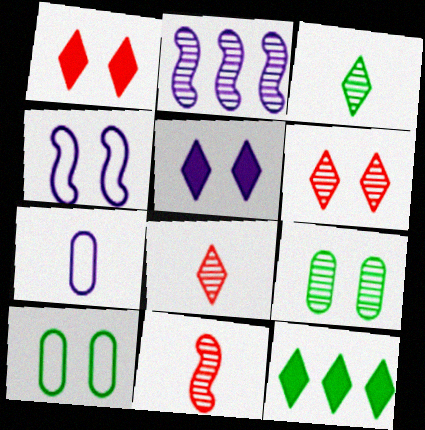[[1, 4, 9], 
[2, 5, 7], 
[2, 8, 9]]